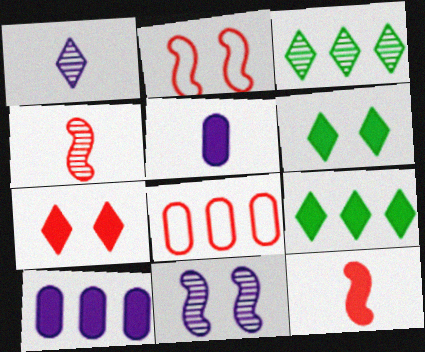[[2, 3, 5], 
[4, 7, 8], 
[6, 10, 12]]